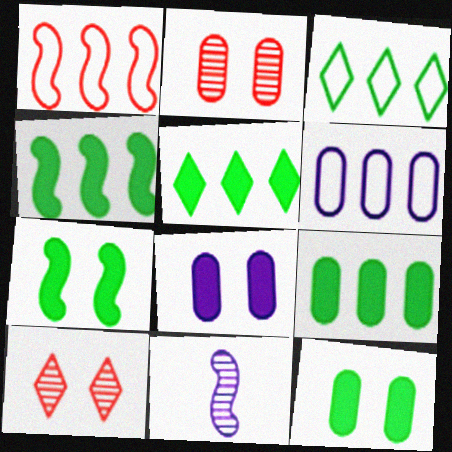[[1, 3, 6], 
[1, 7, 11], 
[4, 5, 9]]